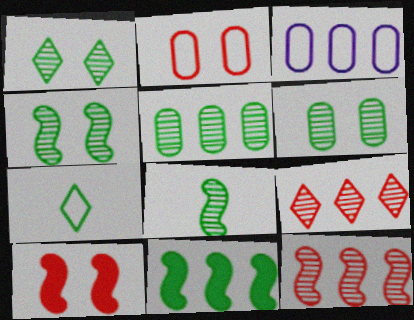[[1, 4, 6], 
[1, 5, 8], 
[3, 9, 11], 
[6, 7, 11]]